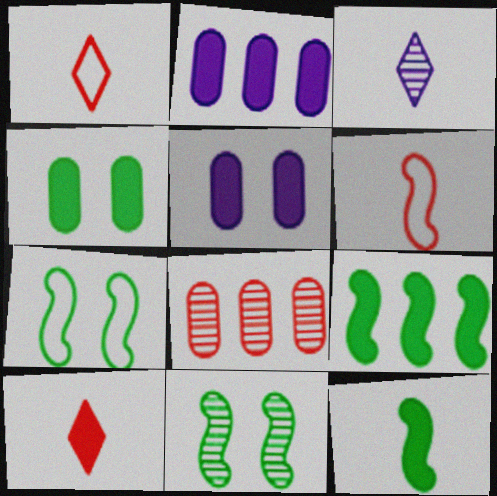[[1, 2, 11], 
[3, 8, 11], 
[5, 9, 10]]